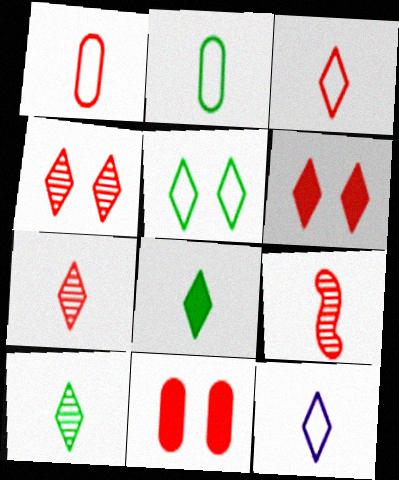[[7, 8, 12]]